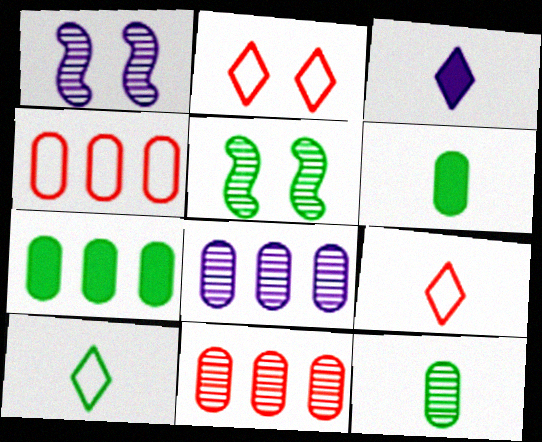[[1, 7, 9], 
[3, 4, 5], 
[4, 7, 8], 
[5, 7, 10]]